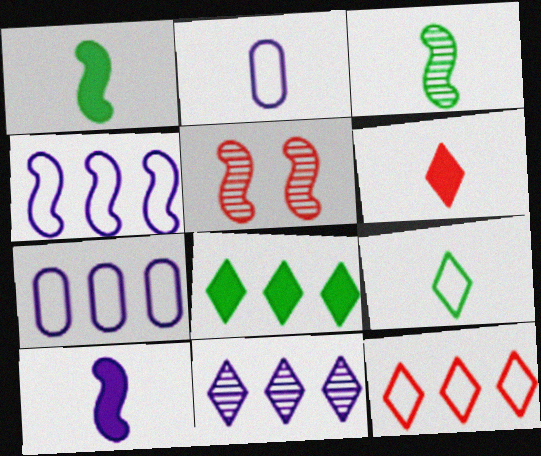[[1, 4, 5], 
[2, 3, 6], 
[2, 5, 8], 
[8, 11, 12]]